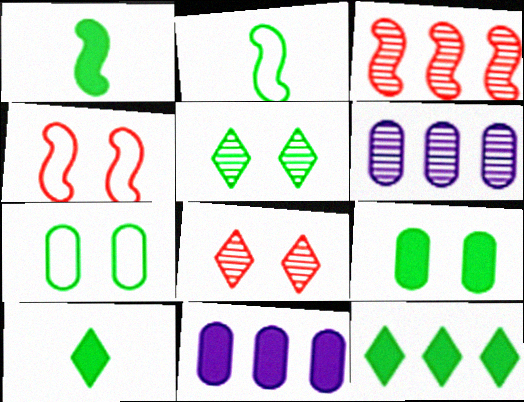[[1, 9, 12], 
[2, 8, 11], 
[4, 6, 10]]